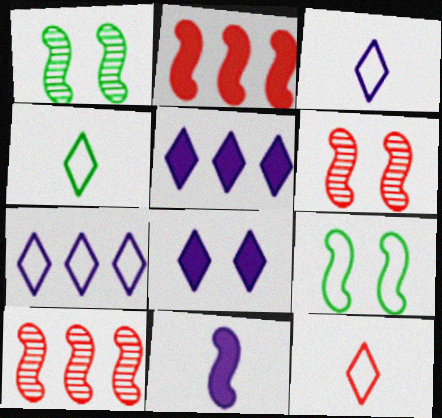[[3, 4, 12], 
[9, 10, 11]]